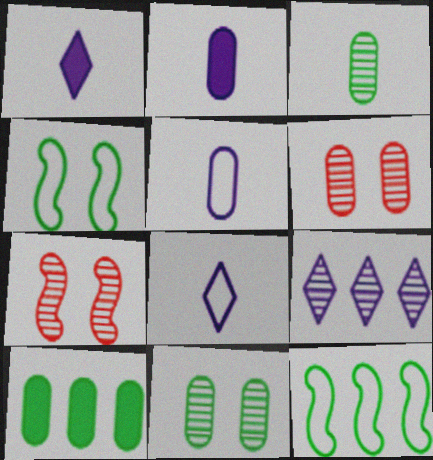[[1, 6, 12], 
[3, 7, 9], 
[5, 6, 10], 
[7, 8, 10]]